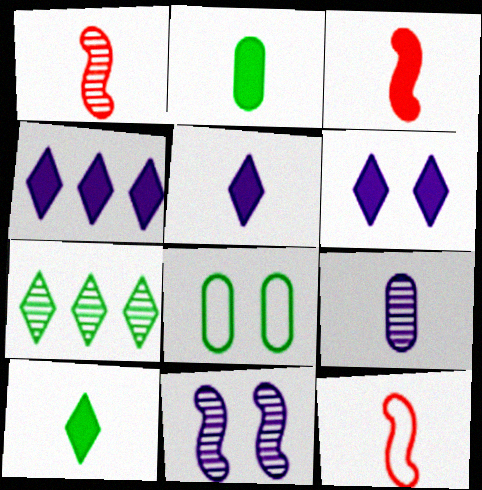[[1, 3, 12], 
[1, 4, 8], 
[2, 3, 5], 
[4, 5, 6], 
[9, 10, 12]]